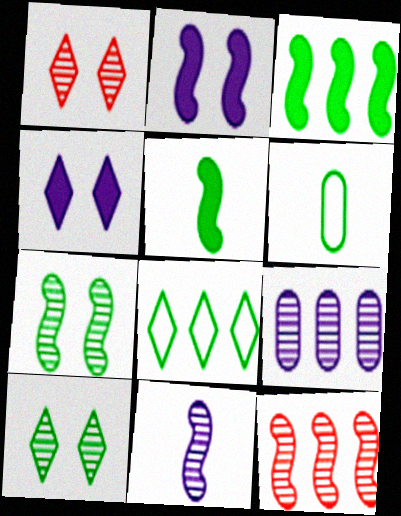[[3, 6, 10], 
[4, 6, 12], 
[7, 11, 12]]